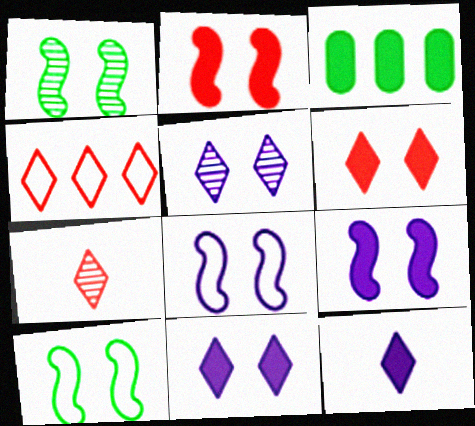[[1, 2, 8], 
[2, 3, 12], 
[3, 7, 8], 
[4, 6, 7]]